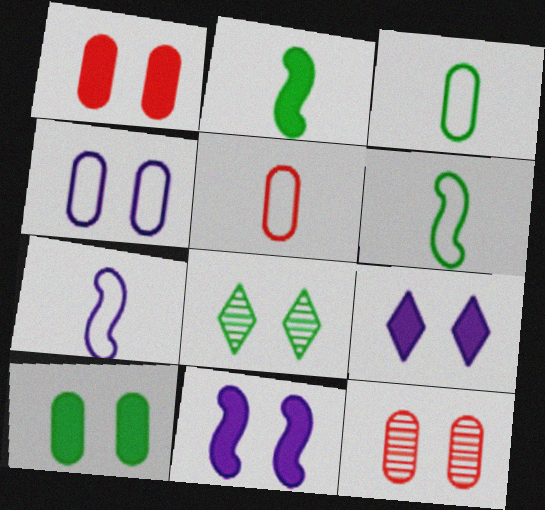[[4, 10, 12]]